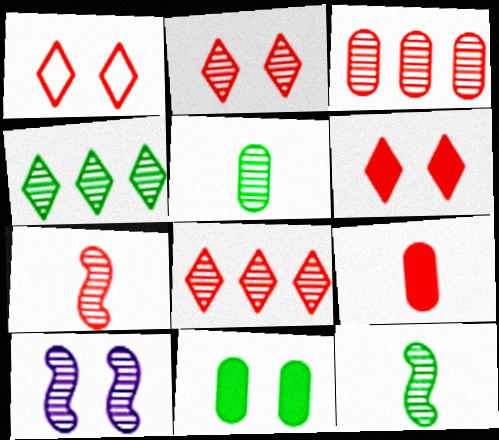[[1, 2, 6], 
[1, 10, 11], 
[2, 3, 7], 
[5, 8, 10]]